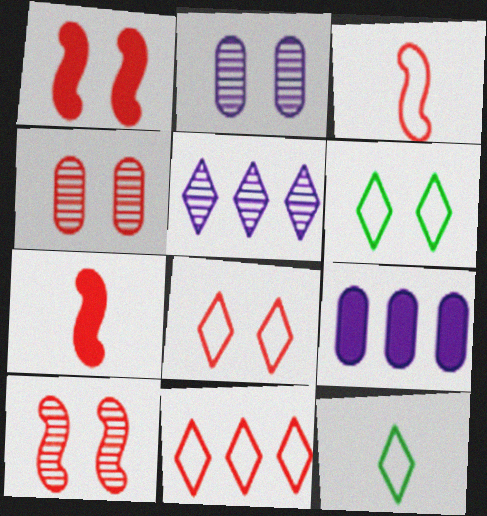[[1, 2, 6], 
[1, 4, 8], 
[4, 7, 11], 
[9, 10, 12]]